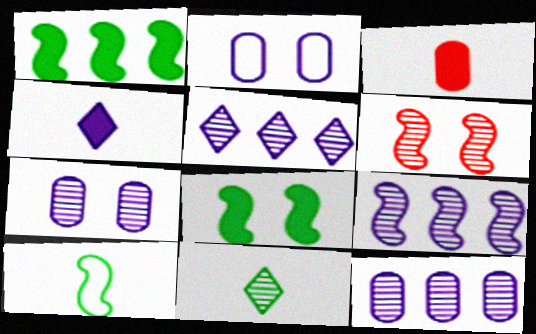[[2, 4, 9], 
[5, 9, 12], 
[6, 11, 12]]